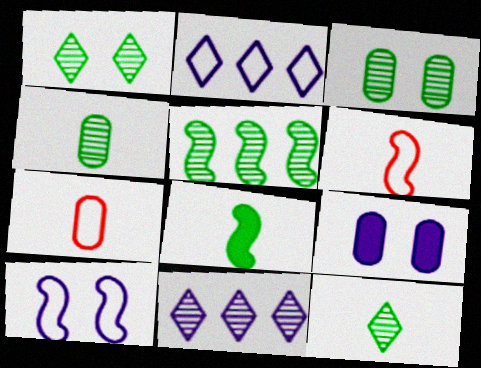[[1, 4, 5], 
[3, 5, 12]]